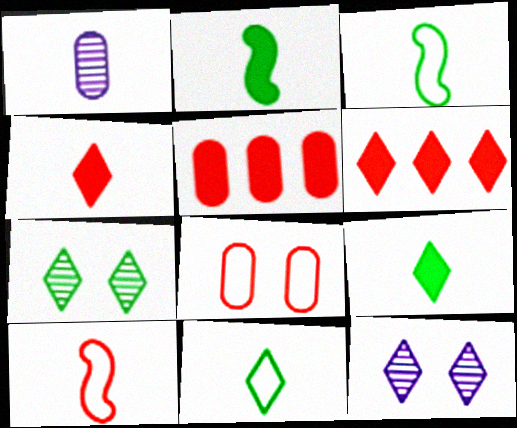[[1, 3, 4], 
[1, 9, 10], 
[3, 5, 12], 
[6, 11, 12]]